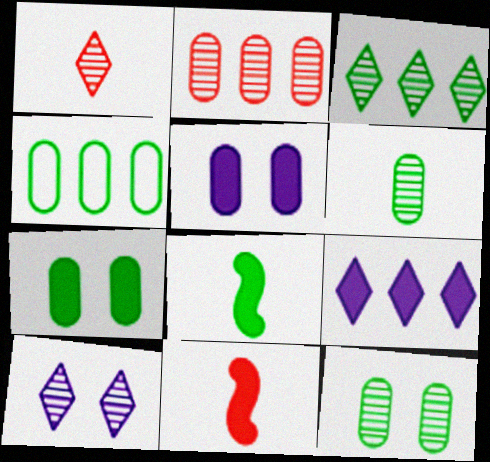[[1, 3, 10], 
[4, 6, 7], 
[4, 10, 11], 
[7, 9, 11]]